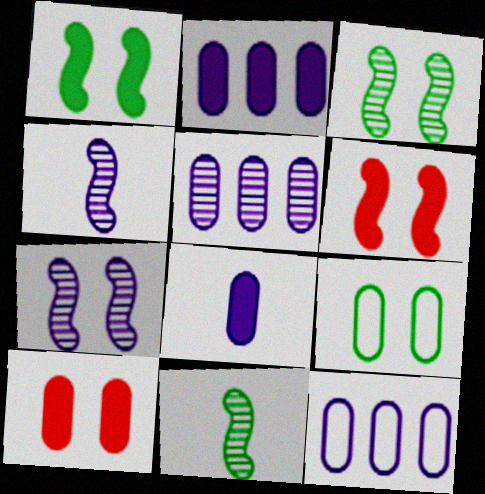[[2, 5, 12]]